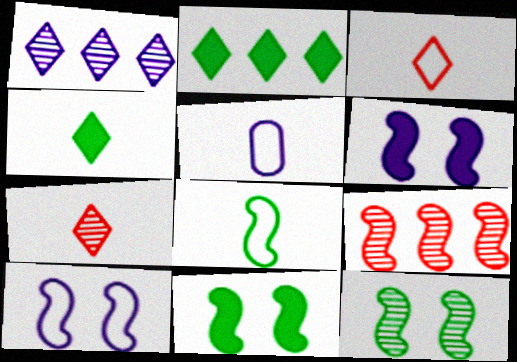[[1, 5, 6], 
[3, 5, 8], 
[6, 8, 9]]